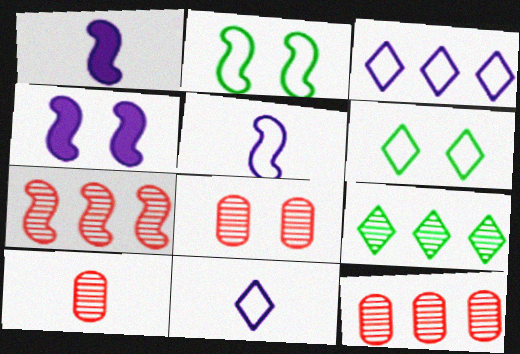[[1, 2, 7], 
[1, 6, 12], 
[4, 6, 8], 
[8, 10, 12]]